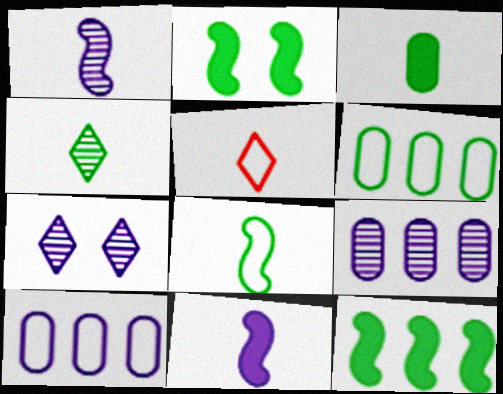[[1, 3, 5], 
[1, 7, 9], 
[2, 4, 6], 
[2, 5, 9], 
[3, 4, 8], 
[7, 10, 11]]